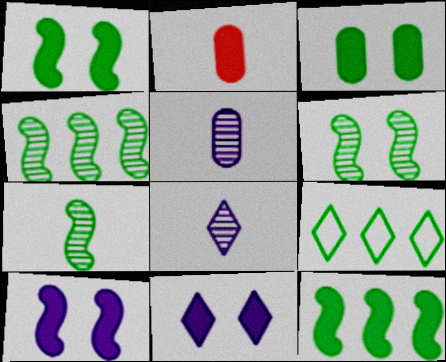[[2, 11, 12], 
[3, 7, 9], 
[4, 6, 7]]